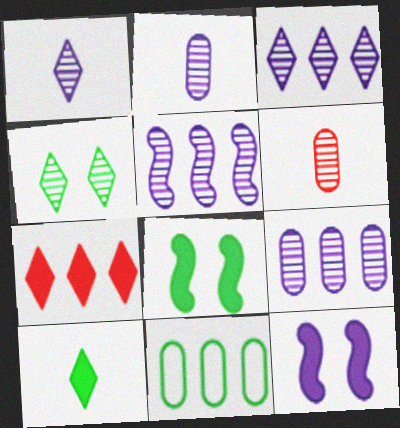[[3, 5, 9], 
[4, 5, 6], 
[5, 7, 11]]